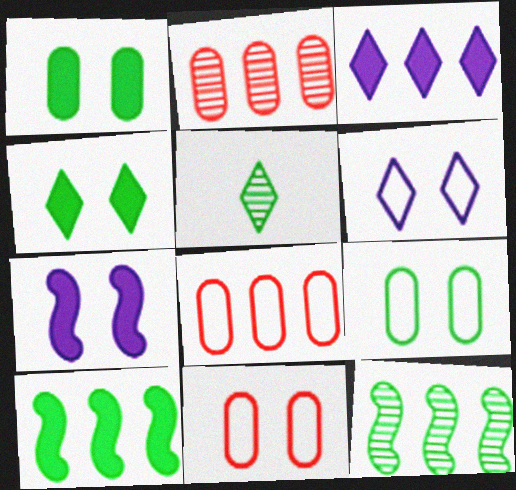[[3, 8, 12], 
[5, 7, 8], 
[5, 9, 10]]